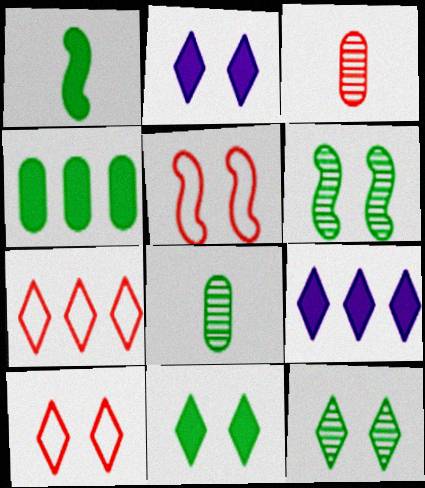[[1, 4, 11], 
[2, 10, 12], 
[5, 8, 9]]